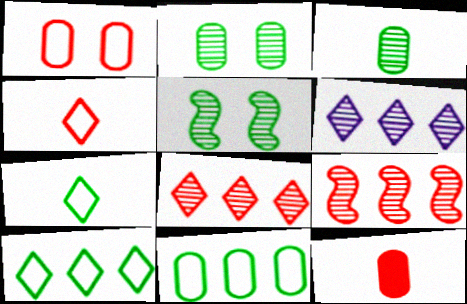[]